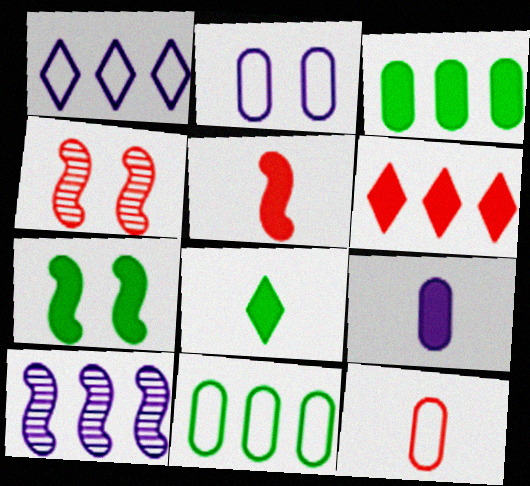[[2, 11, 12], 
[3, 7, 8], 
[4, 6, 12], 
[5, 8, 9], 
[6, 7, 9], 
[6, 10, 11]]